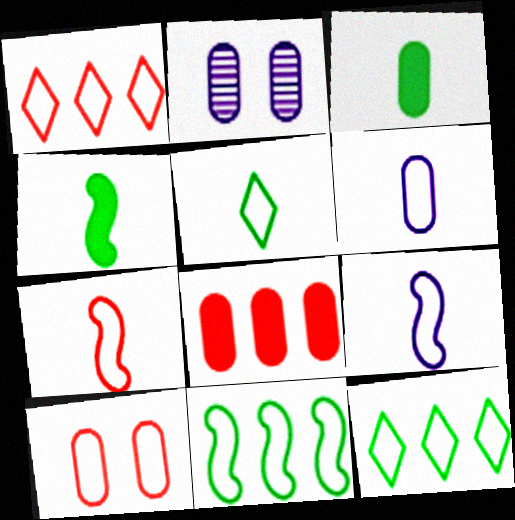[[1, 2, 4], 
[1, 7, 10], 
[5, 6, 7], 
[9, 10, 12]]